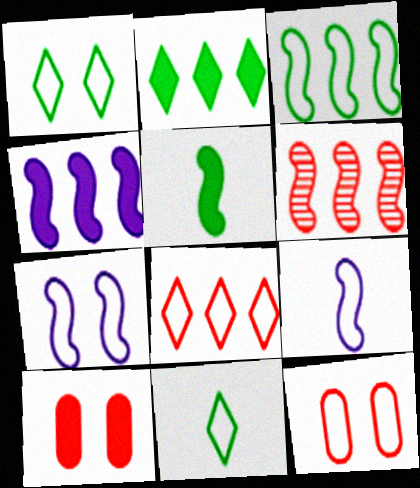[[1, 7, 12], 
[3, 4, 6], 
[5, 6, 7]]